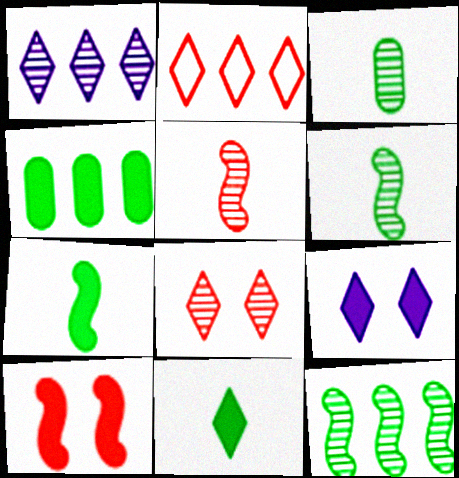[]